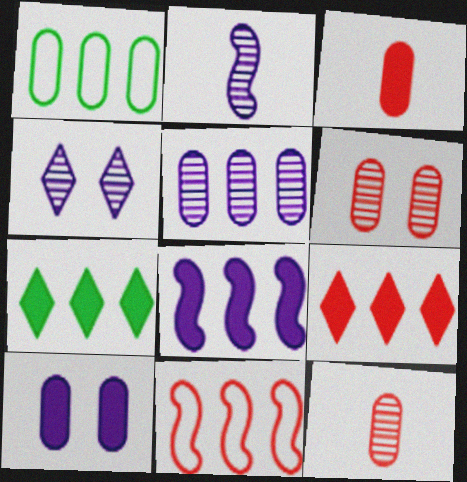[[1, 10, 12], 
[2, 4, 5], 
[5, 7, 11]]